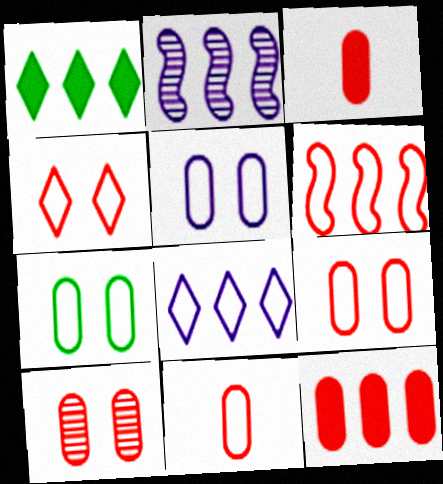[[4, 6, 11], 
[5, 7, 9], 
[10, 11, 12]]